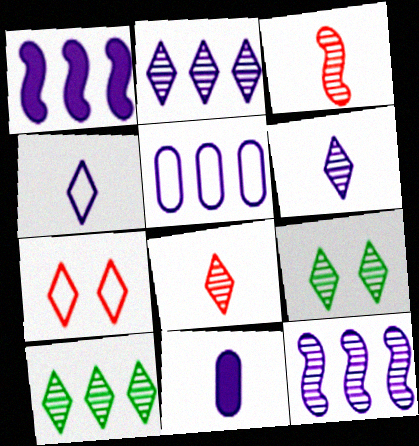[[1, 2, 5], 
[2, 8, 9]]